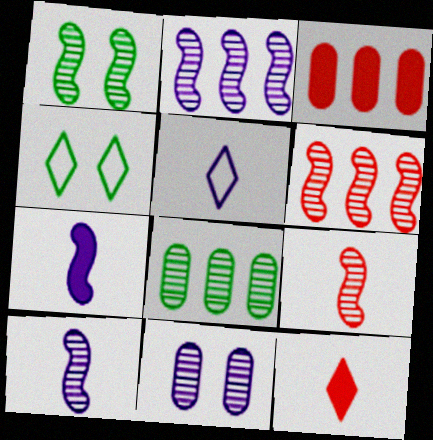[[1, 2, 9], 
[1, 3, 5], 
[1, 6, 10], 
[3, 4, 10]]